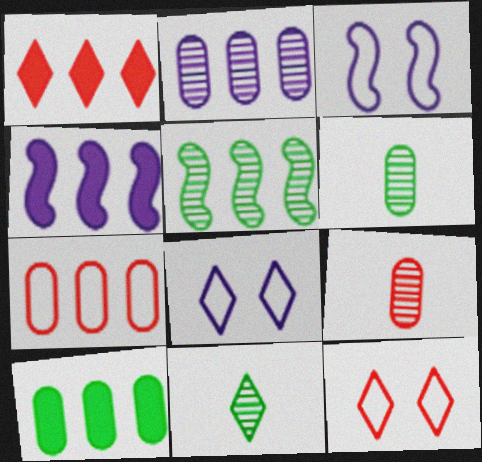[[1, 3, 6], 
[1, 4, 10], 
[1, 8, 11], 
[2, 7, 10], 
[4, 6, 12]]